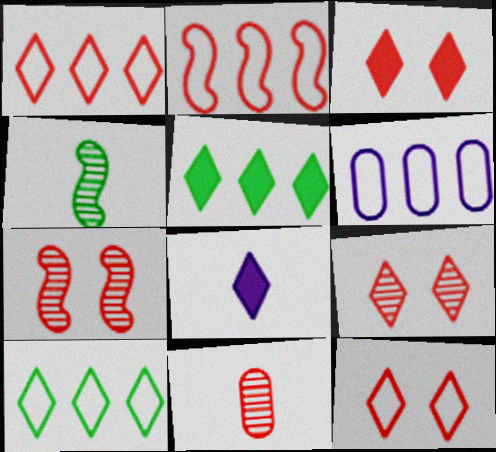[[2, 3, 11], 
[2, 6, 10], 
[3, 4, 6], 
[3, 5, 8], 
[3, 9, 12], 
[8, 9, 10]]